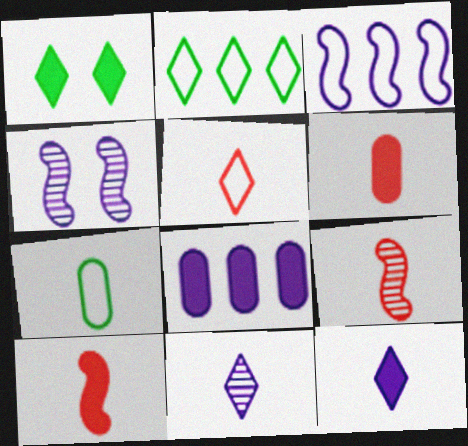[[1, 8, 10], 
[2, 4, 6], 
[5, 6, 9], 
[7, 9, 12], 
[7, 10, 11]]